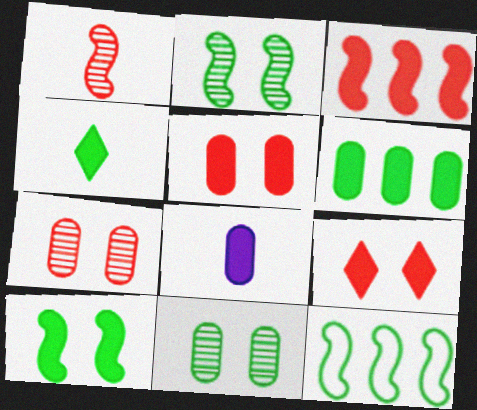[[4, 6, 10], 
[4, 11, 12], 
[5, 6, 8]]